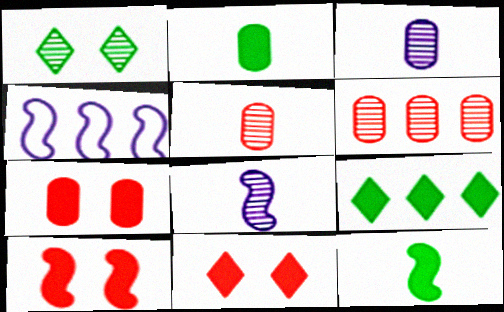[[1, 6, 8], 
[4, 6, 9], 
[7, 10, 11]]